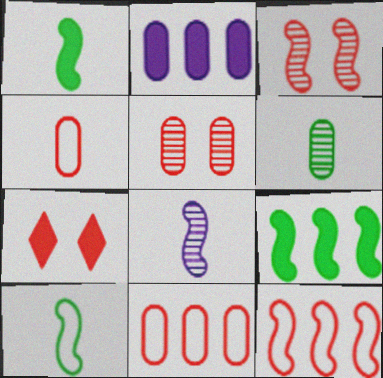[[1, 2, 7]]